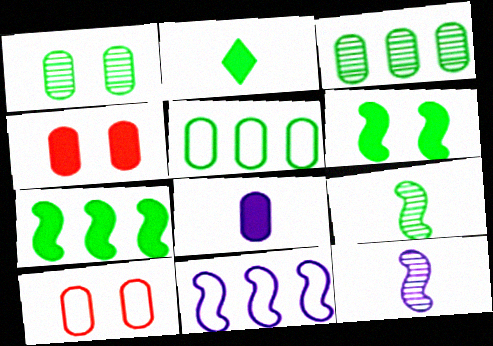[[3, 8, 10]]